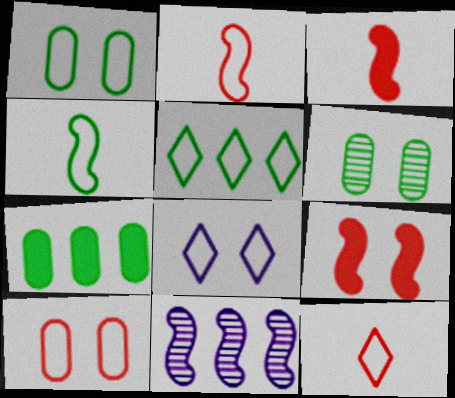[[1, 4, 5], 
[4, 9, 11], 
[5, 8, 12], 
[6, 8, 9]]